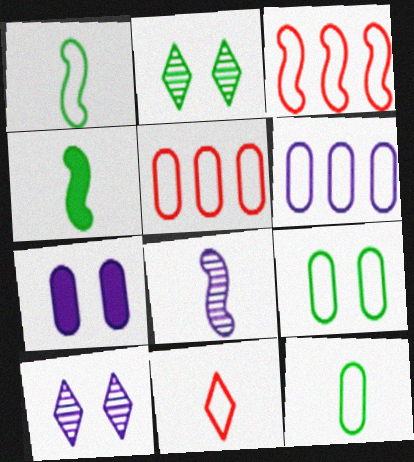[[4, 5, 10]]